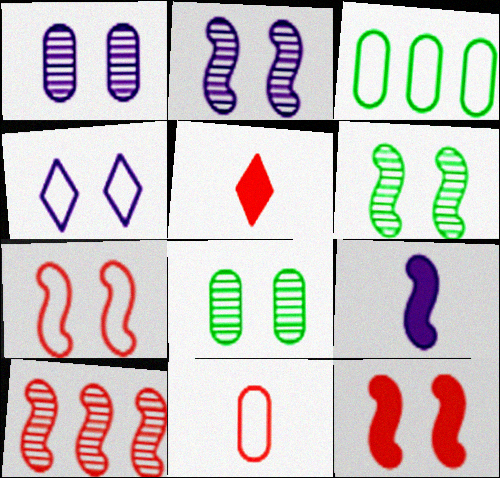[[2, 3, 5], 
[4, 8, 12]]